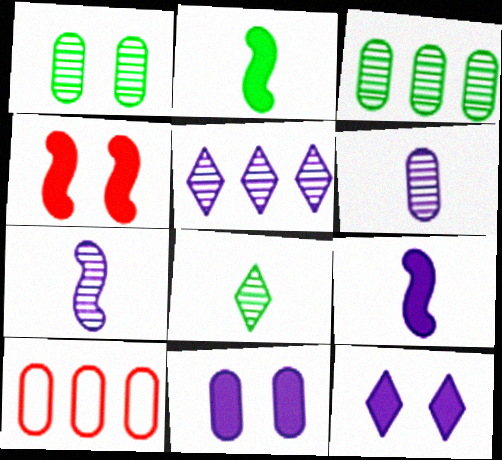[]